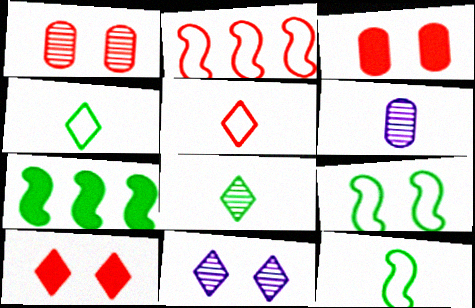[[3, 9, 11]]